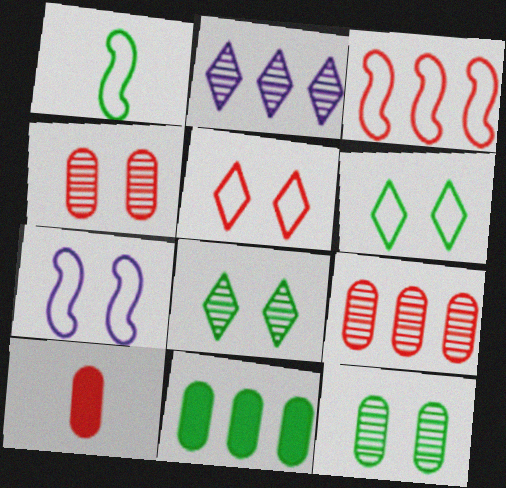[[1, 3, 7], 
[1, 8, 11], 
[2, 3, 11]]